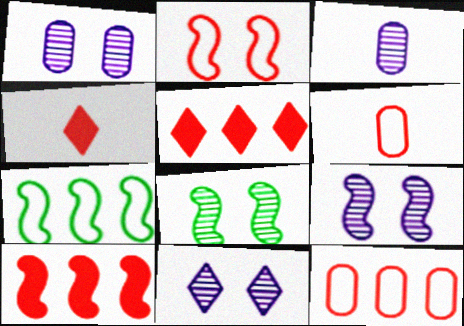[[1, 4, 7], 
[1, 9, 11]]